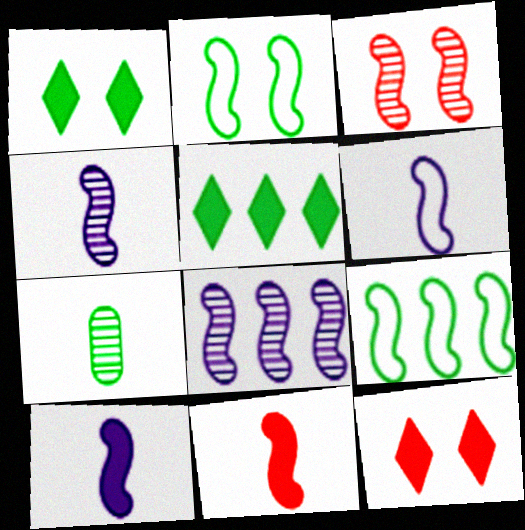[[1, 7, 9], 
[2, 5, 7], 
[2, 8, 11], 
[3, 9, 10], 
[4, 6, 10]]